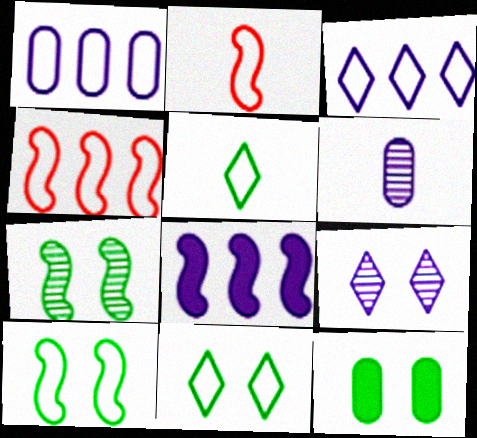[[1, 2, 11], 
[2, 7, 8], 
[7, 11, 12]]